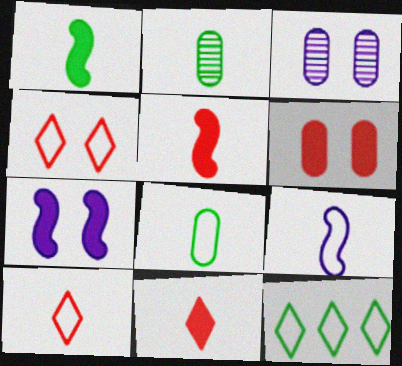[[2, 9, 11], 
[3, 5, 12], 
[8, 9, 10]]